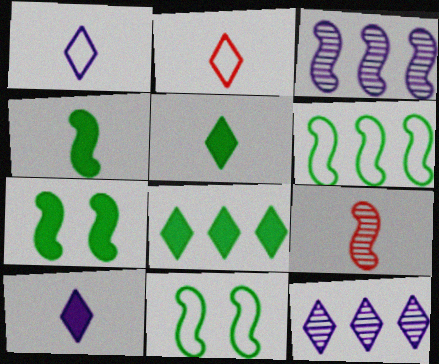[]